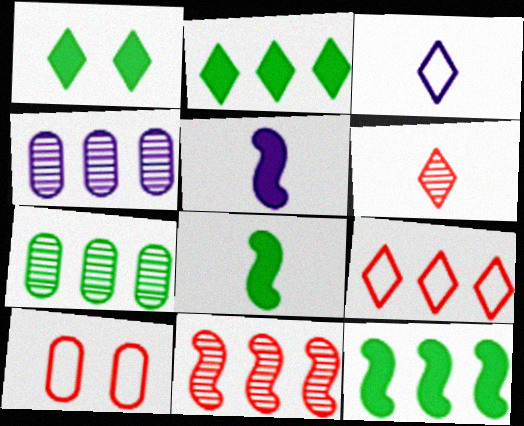[[4, 9, 12]]